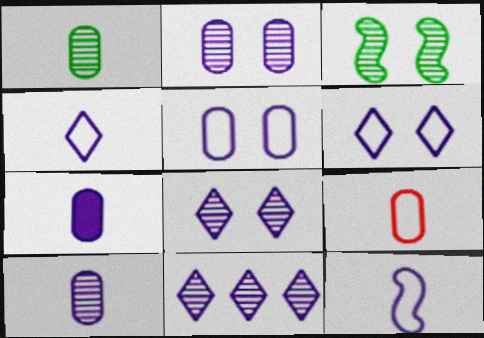[[1, 7, 9]]